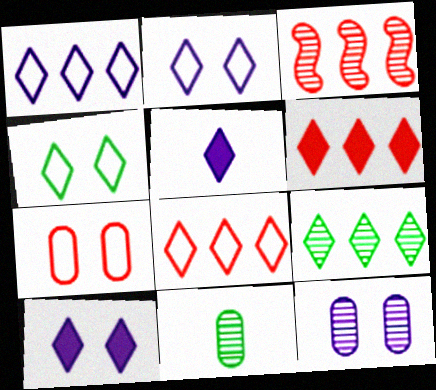[[1, 6, 9]]